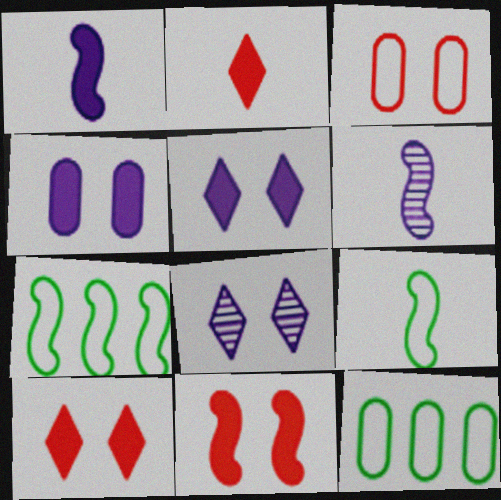[[6, 7, 11], 
[6, 10, 12]]